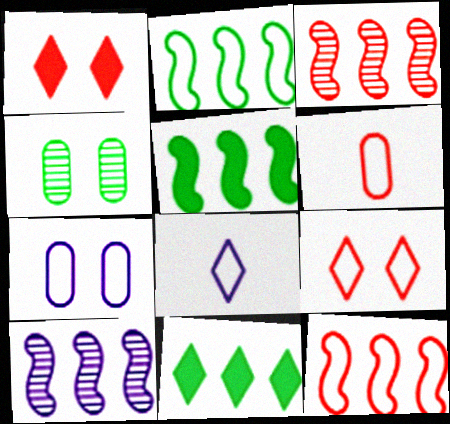[[1, 3, 6], 
[5, 10, 12], 
[6, 9, 12]]